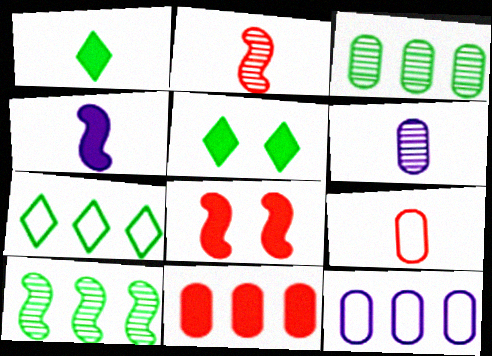[[2, 5, 12], 
[3, 11, 12], 
[4, 5, 11], 
[6, 7, 8]]